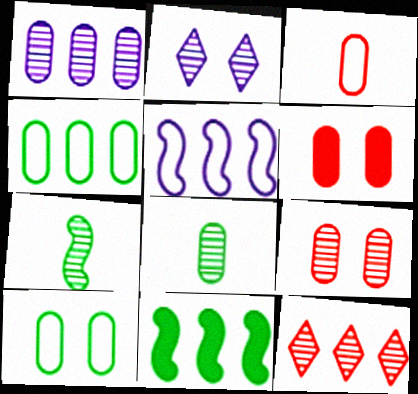[[1, 8, 9], 
[2, 3, 11]]